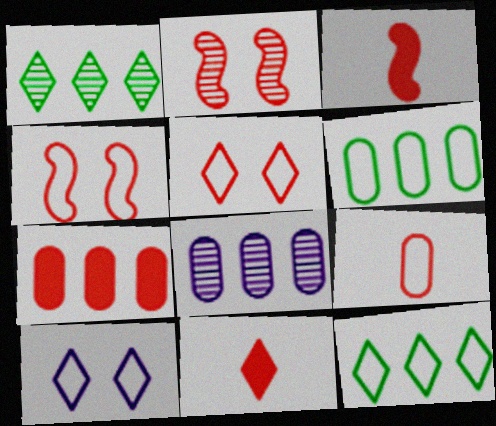[[1, 10, 11], 
[6, 7, 8]]